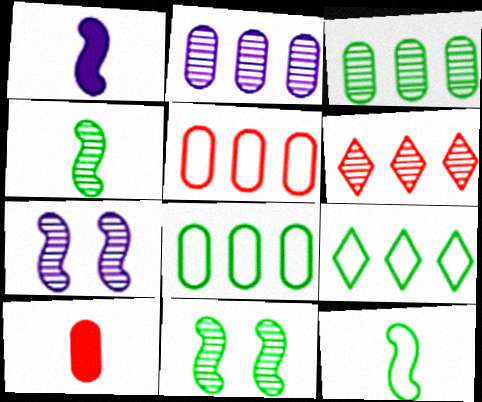[[7, 9, 10]]